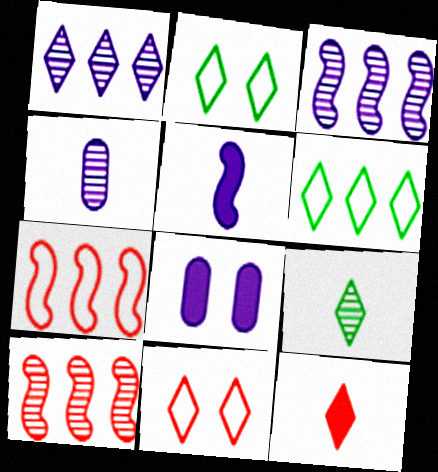[[1, 2, 12], 
[7, 8, 9]]